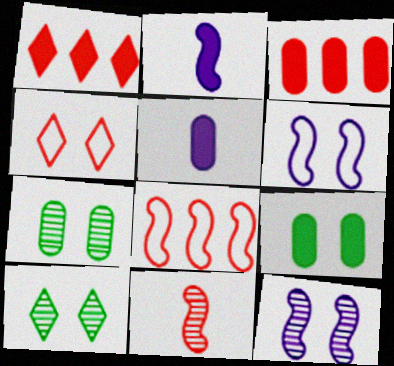[[1, 2, 9], 
[3, 4, 11], 
[3, 5, 9], 
[4, 9, 12], 
[5, 8, 10]]